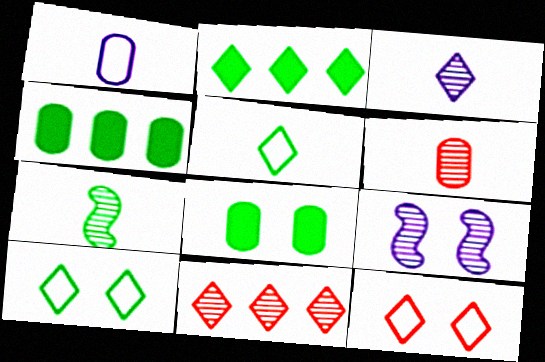[[2, 3, 12], 
[3, 6, 7], 
[4, 7, 10], 
[8, 9, 12]]